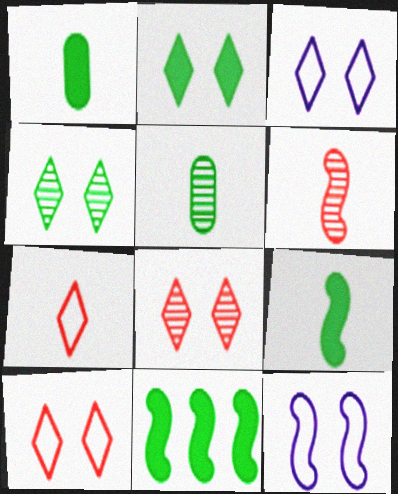[[1, 2, 11], 
[2, 3, 8], 
[6, 11, 12]]